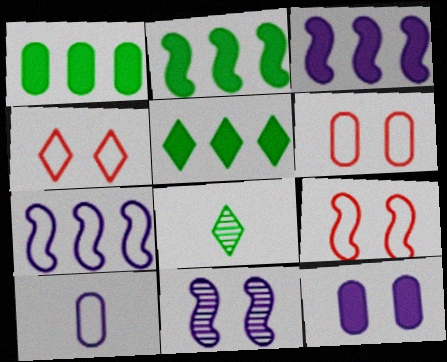[[1, 2, 5], 
[3, 6, 8], 
[4, 6, 9]]